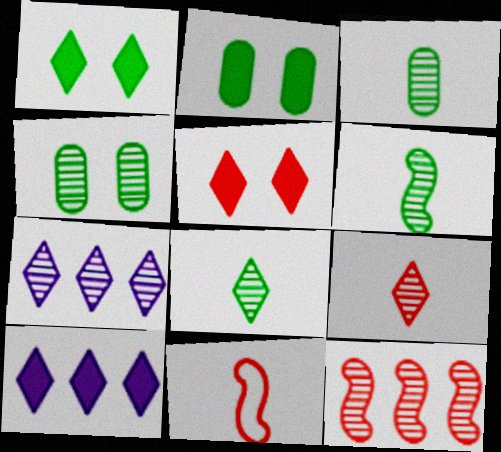[[2, 7, 11], 
[3, 6, 8], 
[4, 10, 11]]